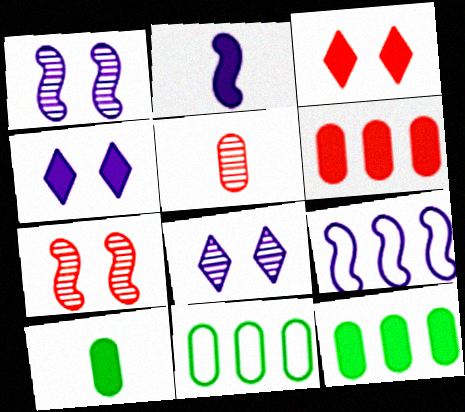[[1, 2, 9], 
[2, 3, 12]]